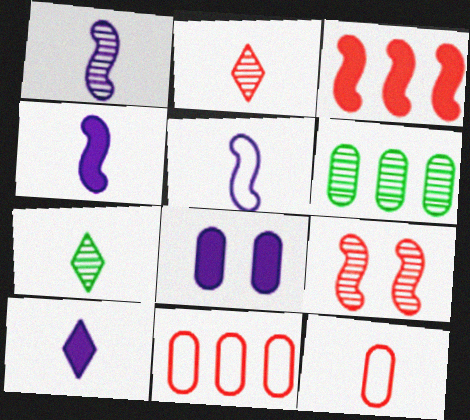[[1, 4, 5], 
[4, 7, 12], 
[6, 8, 12]]